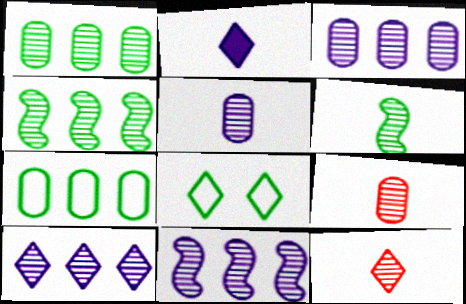[[3, 10, 11], 
[5, 6, 12]]